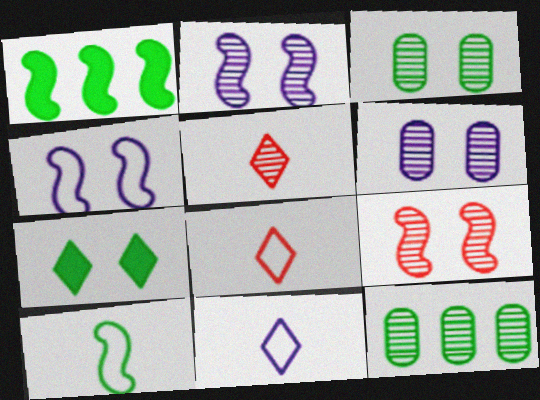[[1, 6, 8], 
[2, 5, 12], 
[7, 10, 12]]